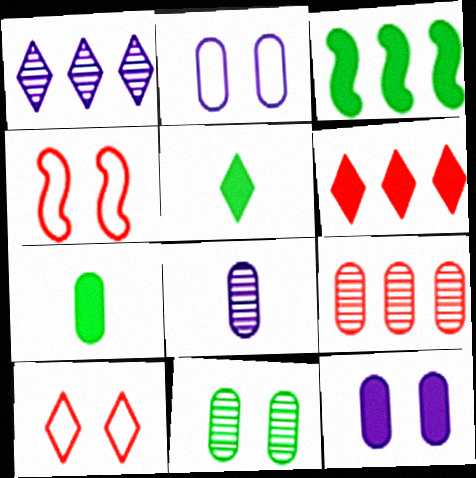[[1, 4, 7], 
[1, 5, 10], 
[2, 7, 9], 
[3, 8, 10], 
[8, 9, 11]]